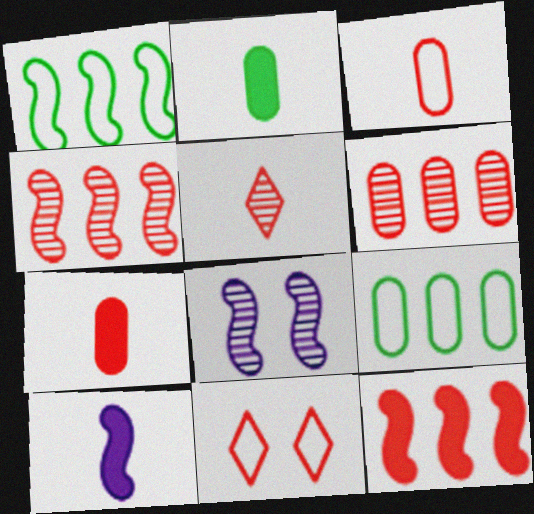[[4, 7, 11]]